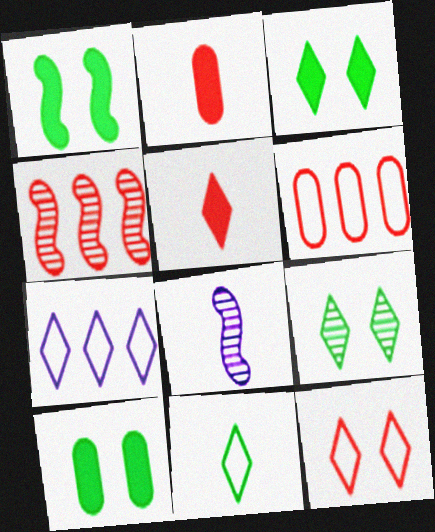[[1, 3, 10], 
[2, 4, 12], 
[2, 8, 11], 
[3, 6, 8], 
[5, 7, 9], 
[7, 11, 12]]